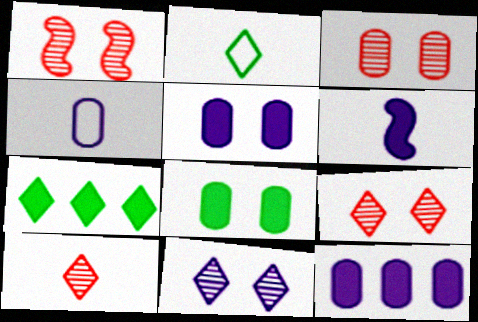[[1, 2, 12], 
[1, 3, 9], 
[1, 4, 7]]